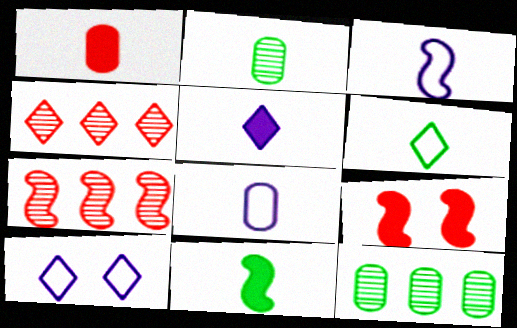[[1, 2, 8], 
[1, 5, 11], 
[2, 6, 11]]